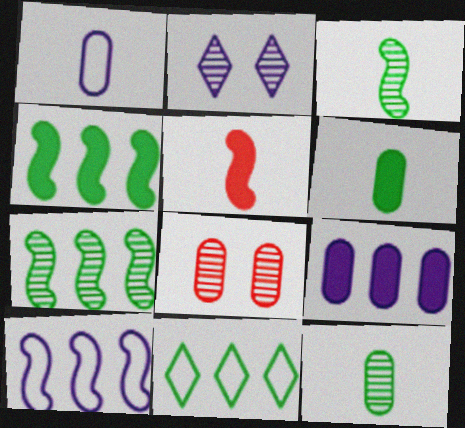[]